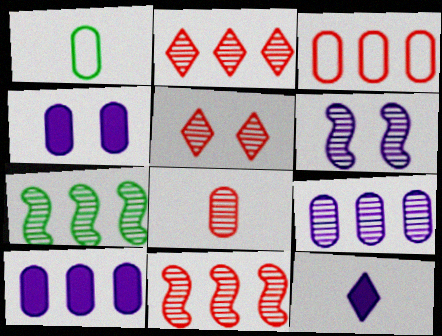[[2, 7, 9], 
[5, 8, 11]]